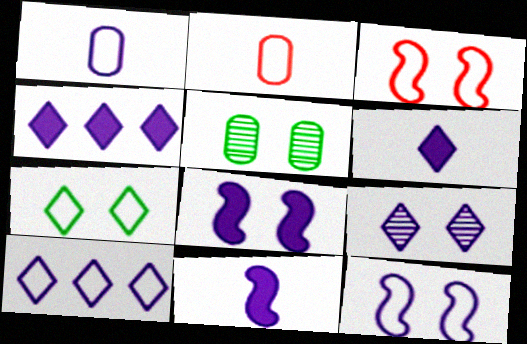[[1, 10, 12], 
[6, 9, 10]]